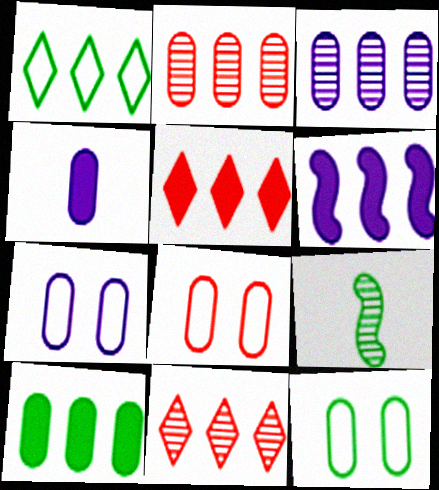[[1, 2, 6], 
[2, 4, 12], 
[3, 4, 7], 
[5, 6, 10], 
[5, 7, 9], 
[7, 8, 12]]